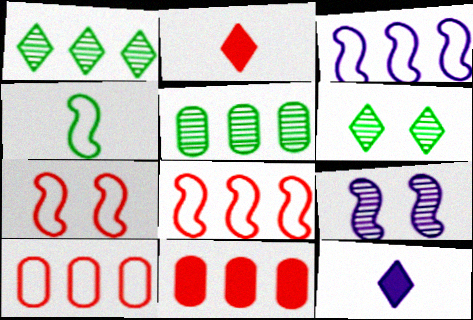[[1, 3, 11], 
[3, 4, 7], 
[5, 7, 12]]